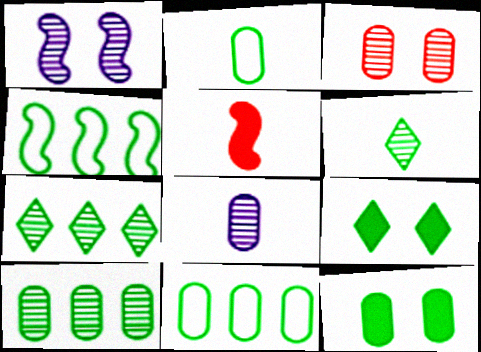[[1, 4, 5], 
[2, 10, 12], 
[3, 8, 10], 
[4, 6, 12]]